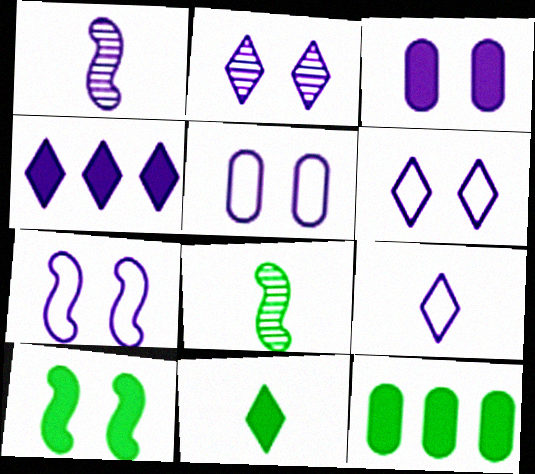[[1, 4, 5], 
[2, 3, 7], 
[2, 4, 9], 
[5, 6, 7], 
[10, 11, 12]]